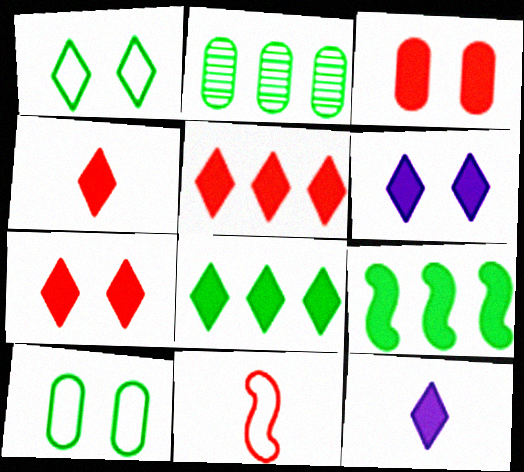[[2, 6, 11], 
[3, 9, 12], 
[4, 5, 7], 
[4, 6, 8], 
[7, 8, 12]]